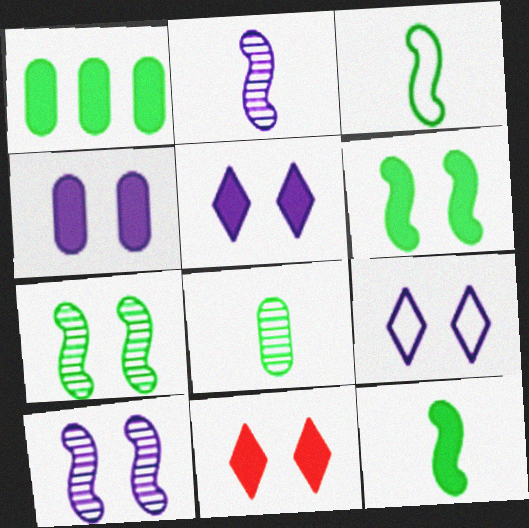[[4, 6, 11], 
[4, 9, 10]]